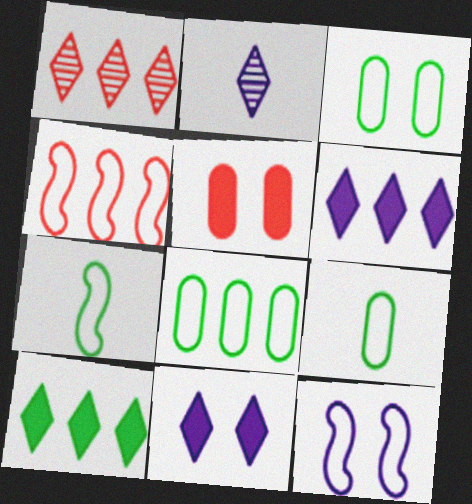[[3, 8, 9], 
[4, 7, 12]]